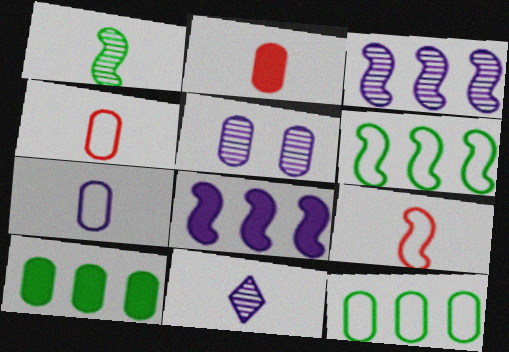[[2, 5, 12], 
[3, 5, 11], 
[4, 5, 10]]